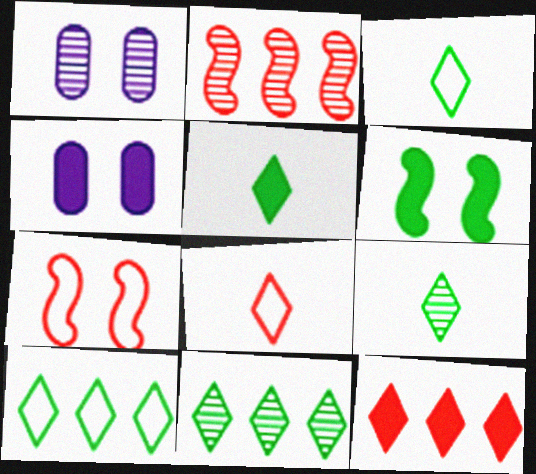[[1, 2, 9], 
[2, 3, 4], 
[3, 5, 9]]